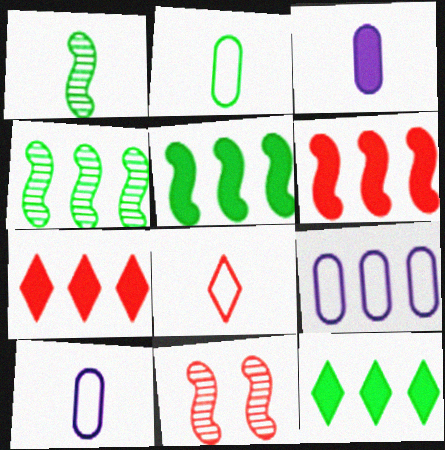[[1, 3, 8], 
[4, 7, 9], 
[10, 11, 12]]